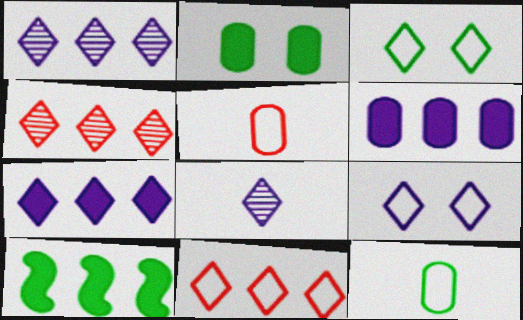[[7, 8, 9]]